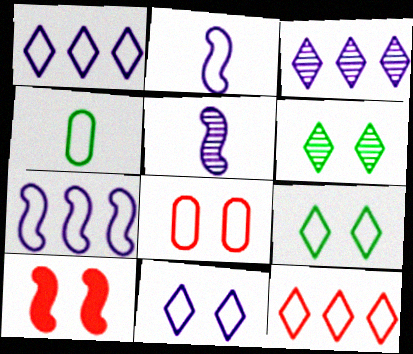[[3, 4, 10]]